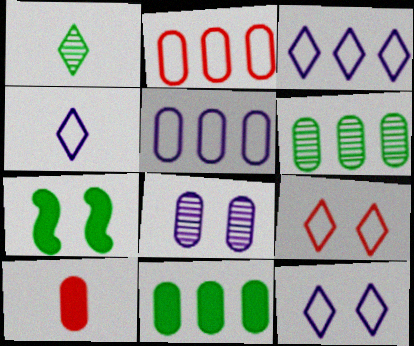[[3, 4, 12], 
[7, 8, 9]]